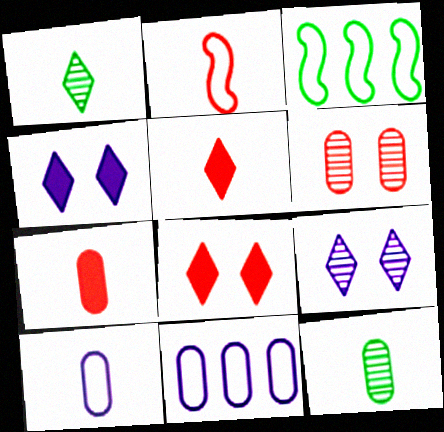[[3, 7, 9], 
[7, 10, 12]]